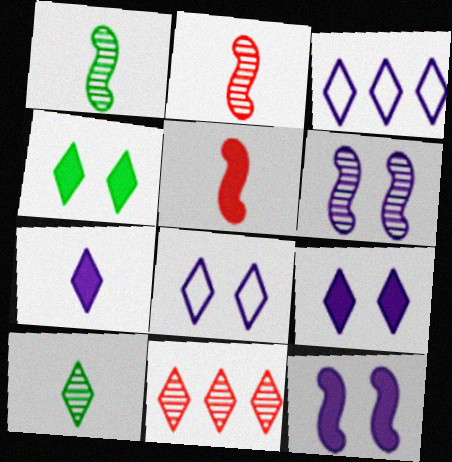[]